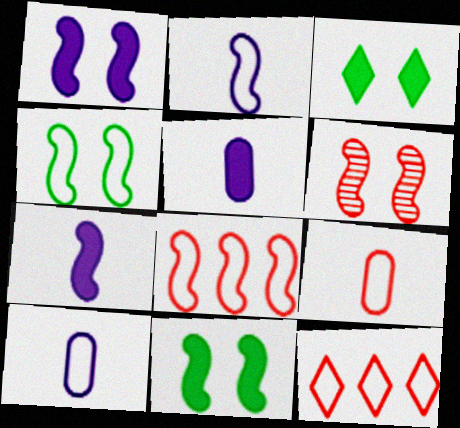[[1, 4, 6], 
[2, 4, 8], 
[4, 10, 12]]